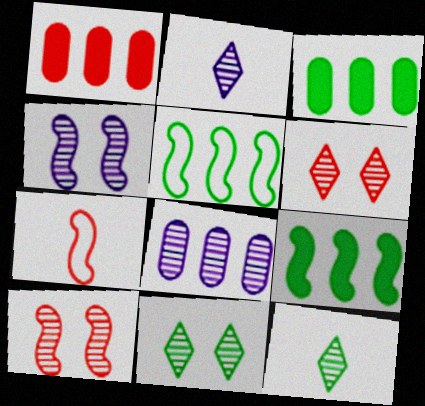[[1, 6, 7], 
[2, 4, 8], 
[4, 7, 9], 
[8, 10, 12]]